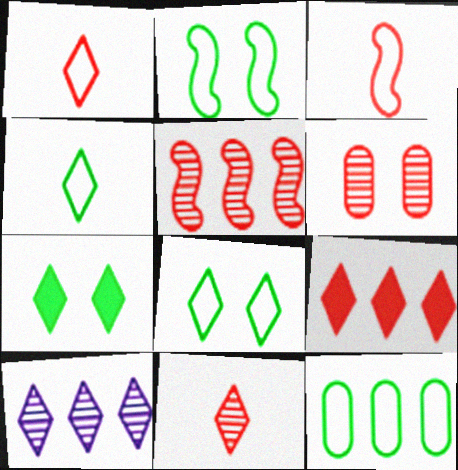[[1, 7, 10], 
[2, 4, 12], 
[3, 6, 9], 
[5, 6, 11]]